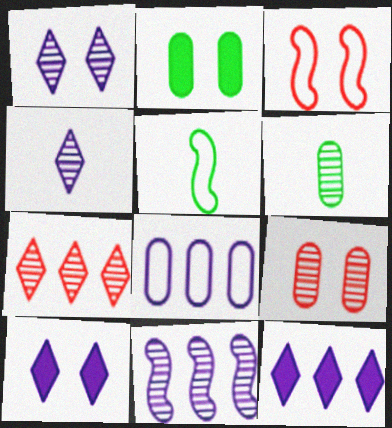[[1, 2, 3], 
[3, 6, 12], 
[5, 9, 12], 
[8, 11, 12]]